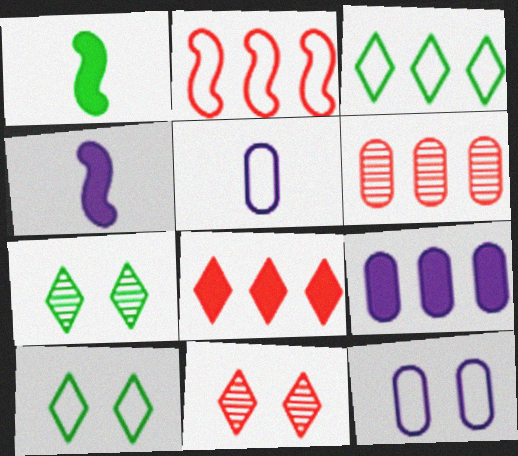[[2, 5, 10], 
[2, 6, 8], 
[4, 6, 10]]